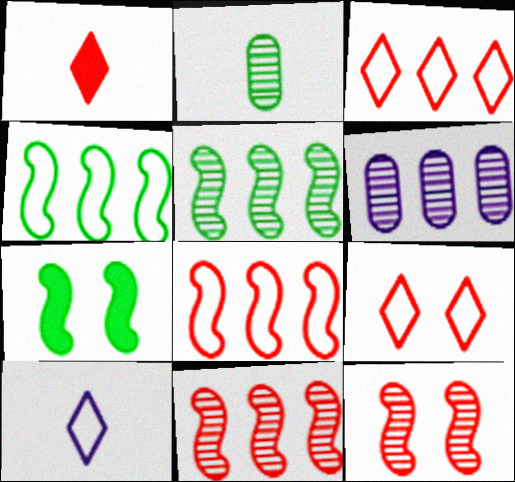[]